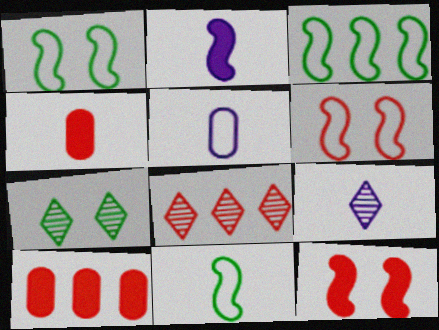[[1, 3, 11], 
[1, 9, 10], 
[2, 5, 9], 
[4, 6, 8], 
[4, 9, 11], 
[7, 8, 9]]